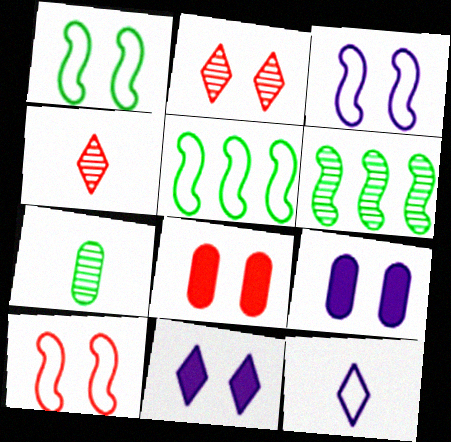[[1, 2, 9], 
[1, 3, 10], 
[2, 8, 10], 
[4, 5, 9], 
[6, 8, 12]]